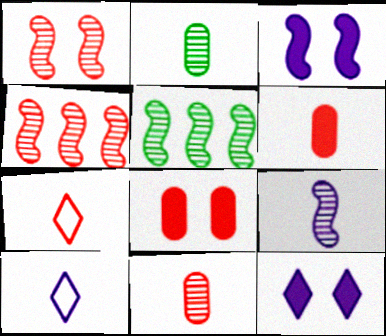[[1, 5, 9], 
[4, 7, 8], 
[5, 8, 10]]